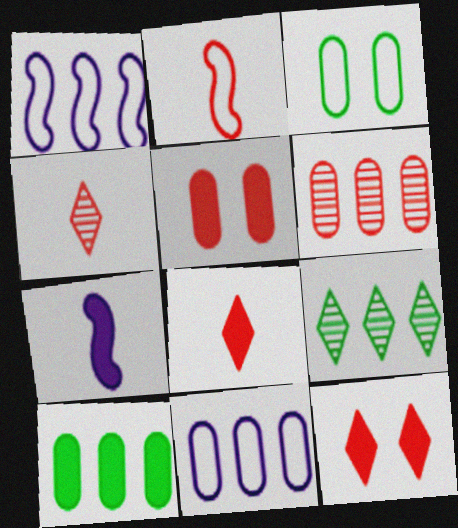[[2, 6, 12], 
[6, 10, 11], 
[7, 10, 12]]